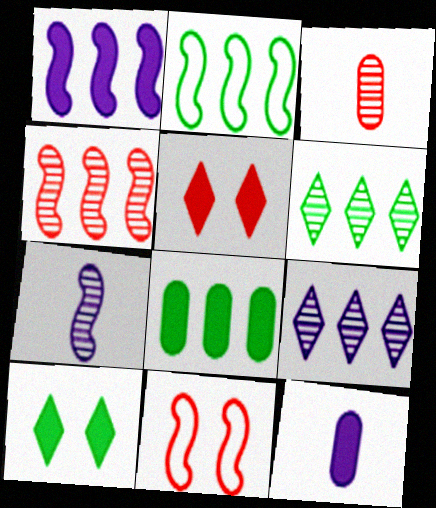[[1, 2, 4], 
[2, 6, 8], 
[6, 11, 12]]